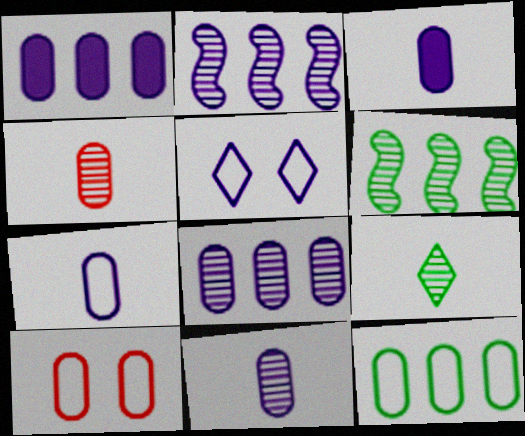[[2, 3, 5], 
[3, 7, 11], 
[7, 10, 12]]